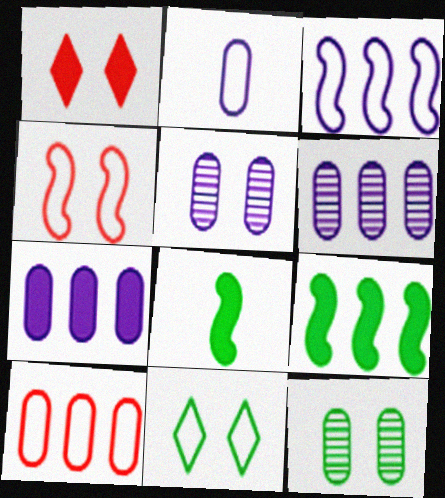[[1, 7, 8], 
[2, 5, 7]]